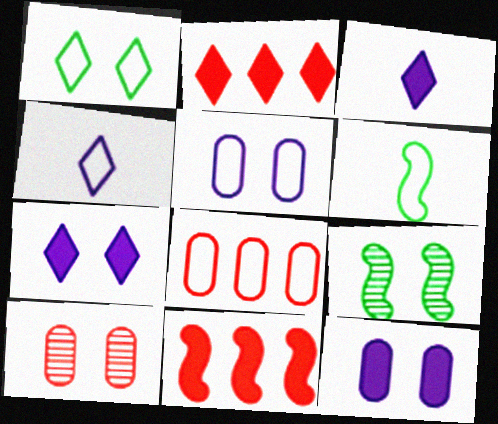[[3, 8, 9]]